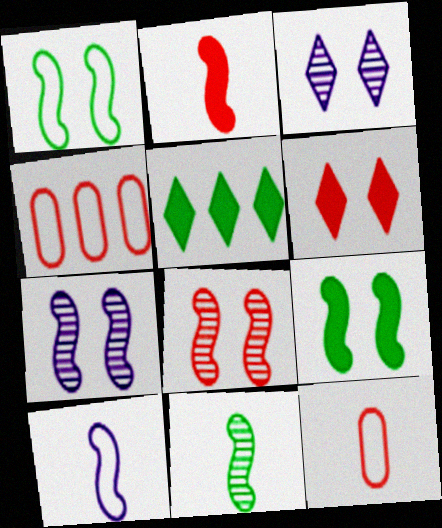[[2, 10, 11], 
[5, 7, 12]]